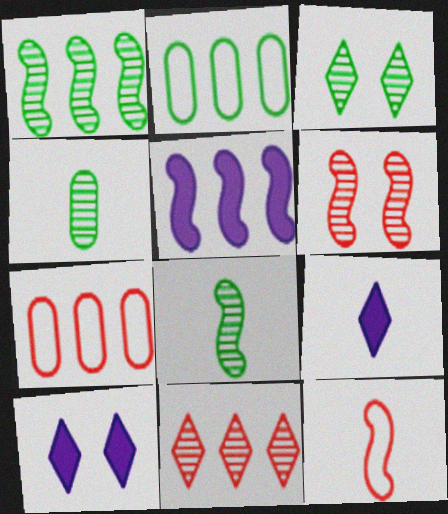[[1, 3, 4], 
[2, 5, 11], 
[2, 6, 9], 
[4, 9, 12], 
[7, 8, 10]]